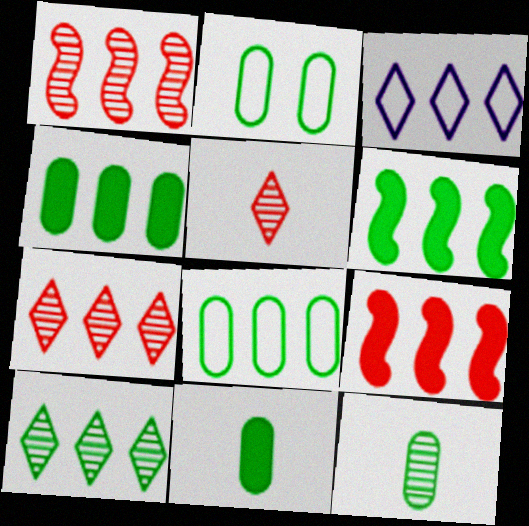[[1, 3, 4], 
[2, 4, 12], 
[6, 8, 10]]